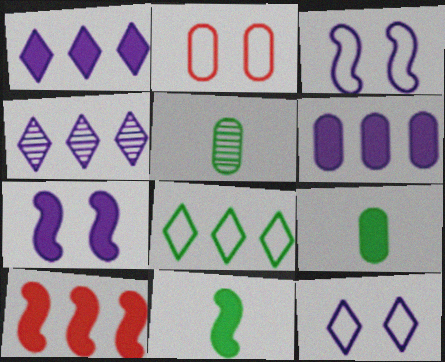[[2, 4, 11], 
[2, 5, 6], 
[5, 10, 12], 
[7, 10, 11]]